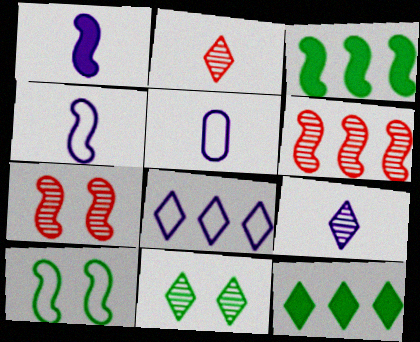[[1, 5, 9], 
[1, 6, 10], 
[3, 4, 7], 
[5, 7, 12]]